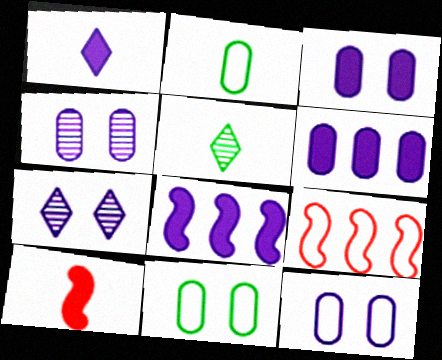[[1, 3, 8], 
[3, 4, 12], 
[3, 5, 9]]